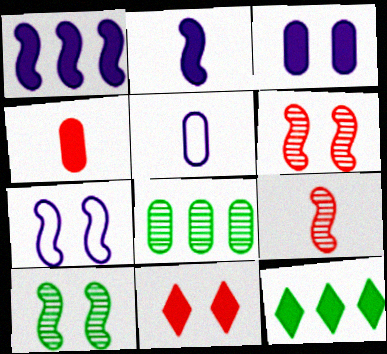[[5, 6, 12]]